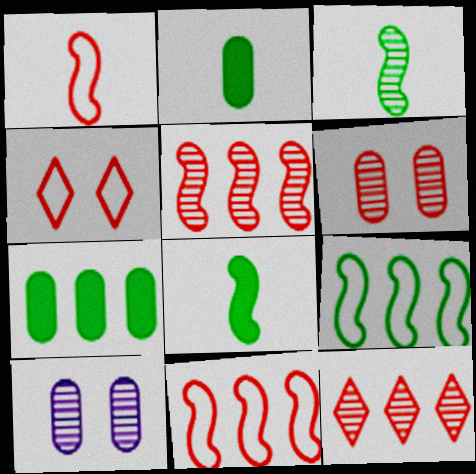[[3, 10, 12]]